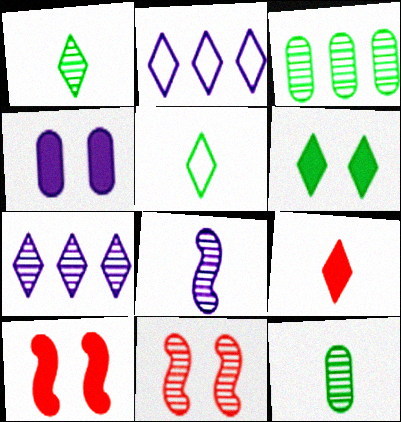[[2, 4, 8], 
[2, 10, 12], 
[4, 6, 10], 
[7, 11, 12]]